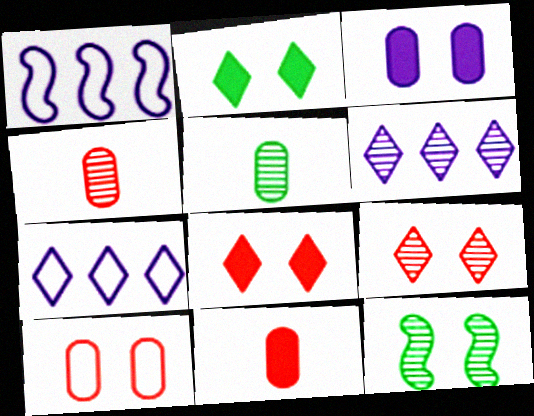[[1, 2, 4], 
[1, 5, 8], 
[4, 6, 12], 
[7, 11, 12]]